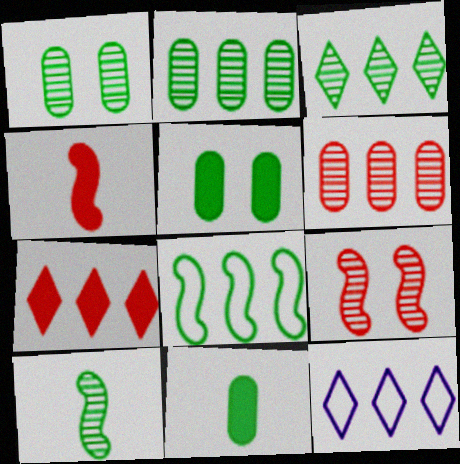[[1, 3, 10], 
[1, 4, 12], 
[3, 7, 12], 
[9, 11, 12]]